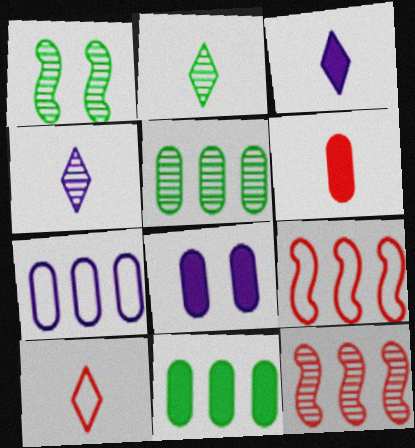[[1, 2, 5], 
[2, 3, 10], 
[2, 8, 9], 
[6, 8, 11]]